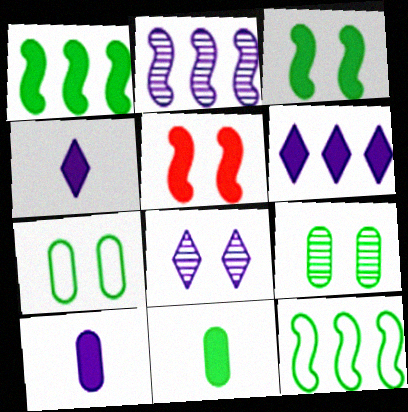[[5, 6, 11], 
[5, 7, 8]]